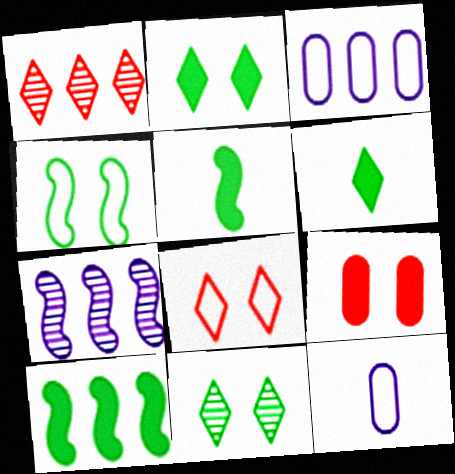[[1, 3, 10]]